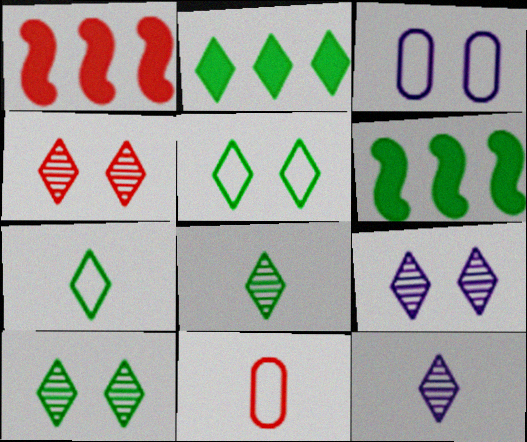[[1, 3, 8], 
[1, 4, 11], 
[2, 5, 8], 
[2, 7, 10], 
[4, 9, 10], 
[6, 9, 11]]